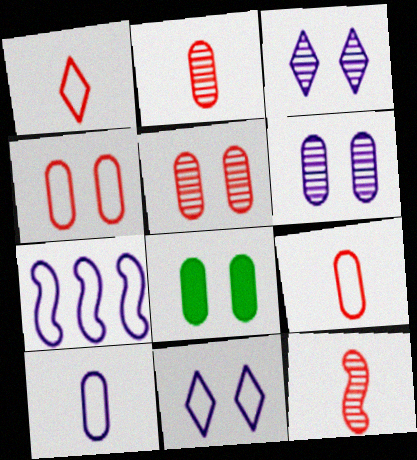[[4, 6, 8], 
[7, 10, 11]]